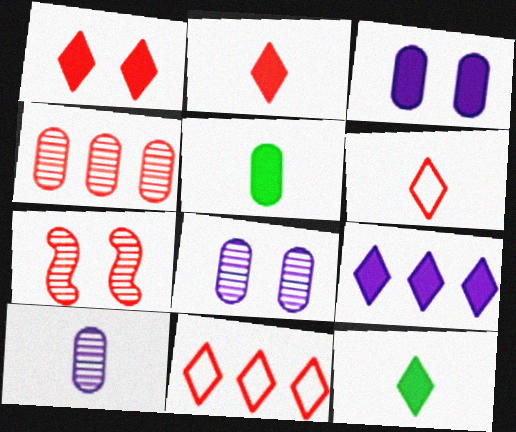[[1, 9, 12]]